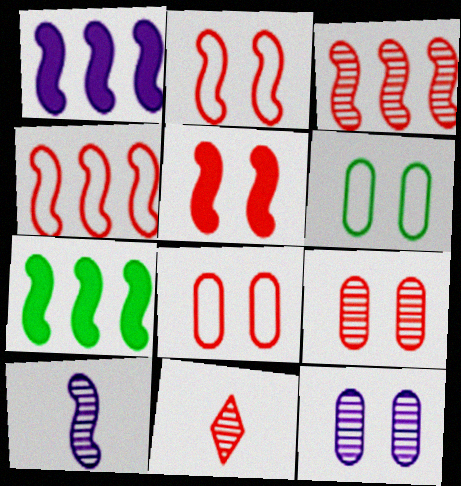[[1, 6, 11], 
[2, 7, 10], 
[3, 9, 11]]